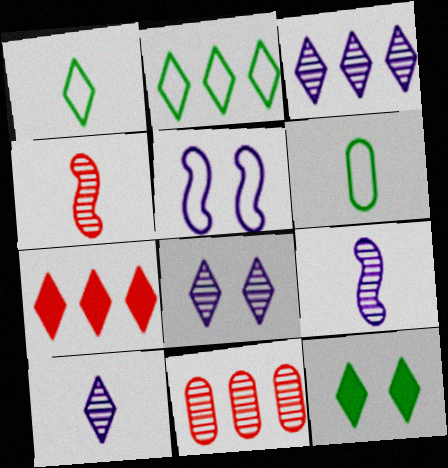[[1, 7, 8], 
[2, 3, 7], 
[3, 8, 10]]